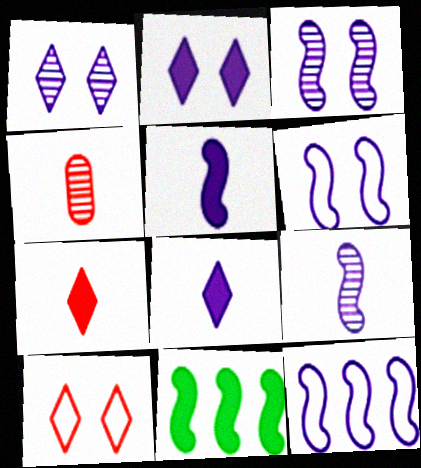[[3, 5, 12]]